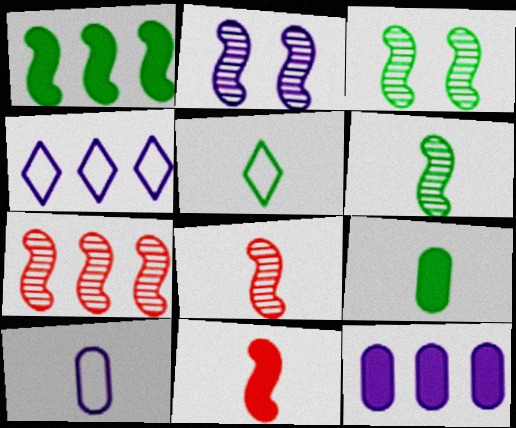[[2, 6, 7], 
[5, 6, 9]]